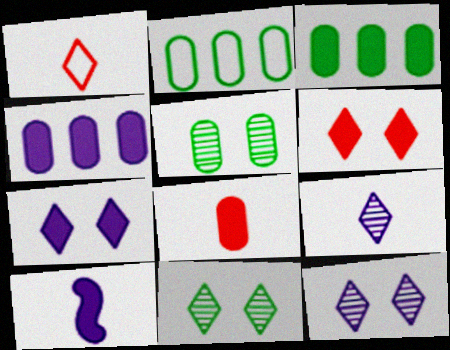[[3, 6, 10], 
[4, 7, 10]]